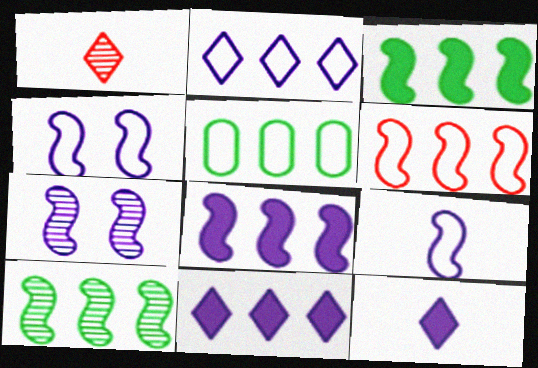[[2, 5, 6], 
[6, 8, 10], 
[7, 8, 9]]